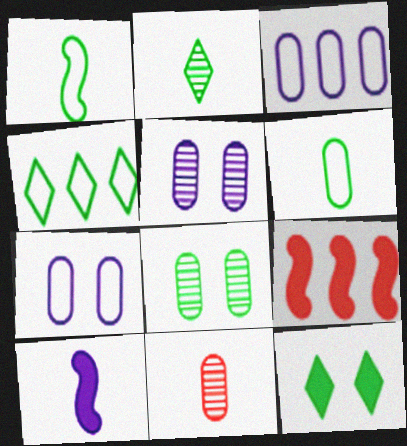[[2, 4, 12], 
[2, 7, 9]]